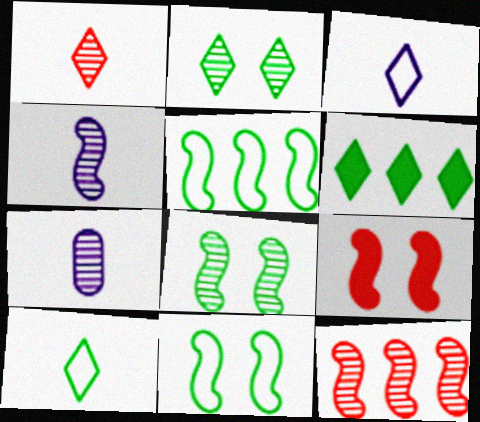[[2, 6, 10], 
[2, 7, 12], 
[4, 5, 9], 
[4, 8, 12]]